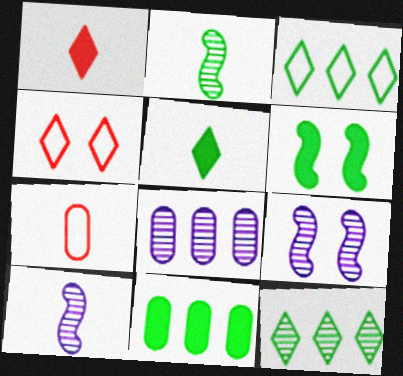[[4, 10, 11], 
[5, 6, 11], 
[5, 7, 10]]